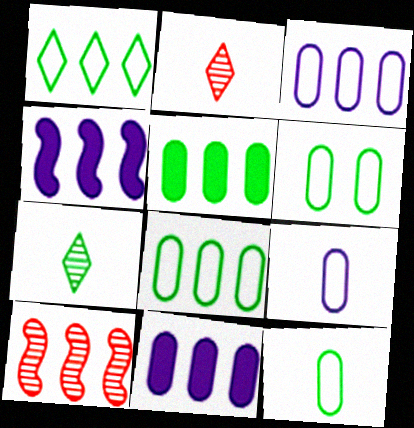[[1, 10, 11], 
[2, 4, 6], 
[6, 8, 12]]